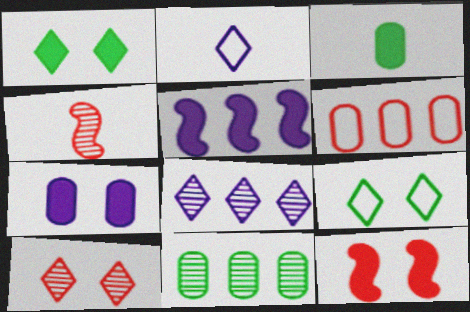[[1, 7, 12], 
[2, 3, 4], 
[2, 11, 12]]